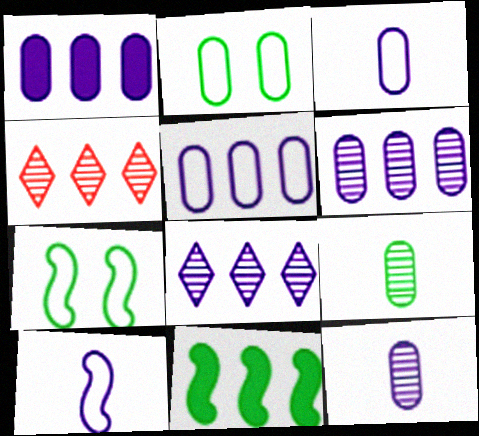[[1, 5, 6], 
[4, 5, 11]]